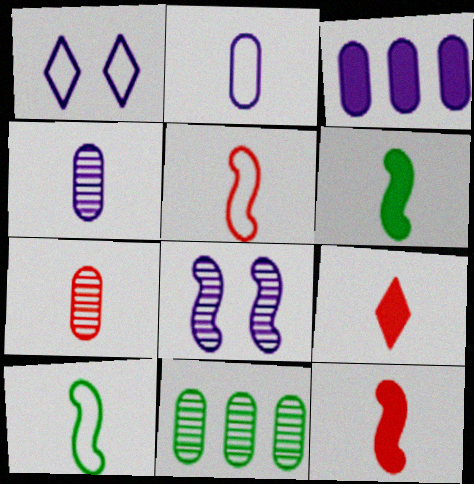[[1, 11, 12], 
[4, 9, 10], 
[5, 7, 9]]